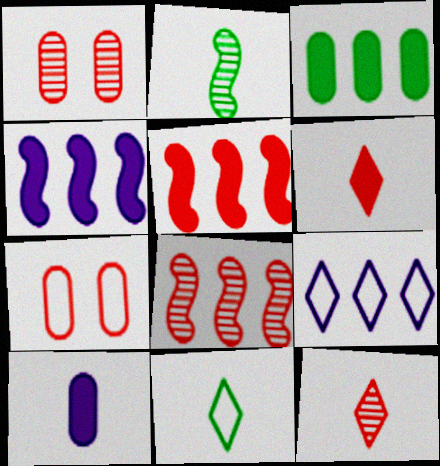[[1, 4, 11], 
[1, 8, 12], 
[3, 8, 9], 
[5, 7, 12], 
[6, 7, 8]]